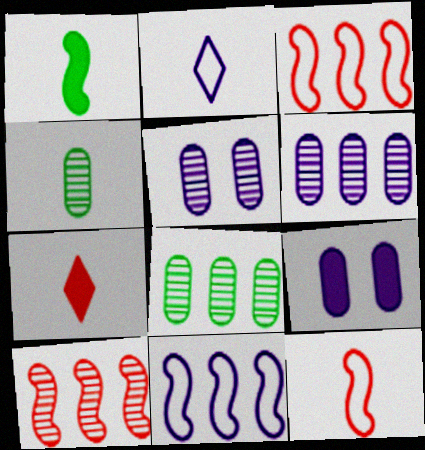[]